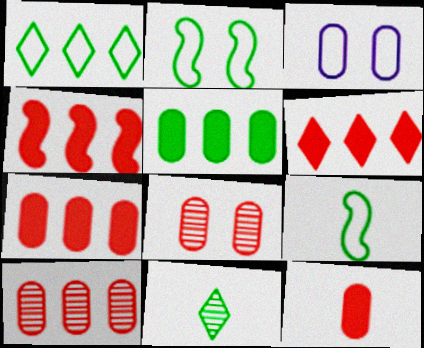[[2, 5, 11], 
[3, 4, 11], 
[4, 6, 7]]